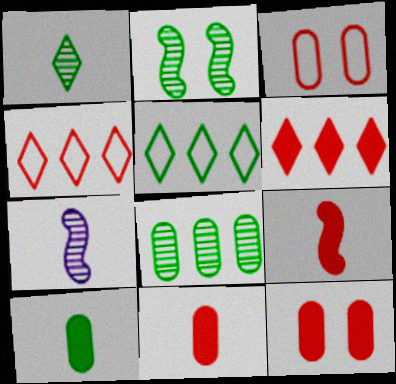[[1, 2, 8], 
[2, 5, 10], 
[5, 7, 12], 
[6, 9, 12]]